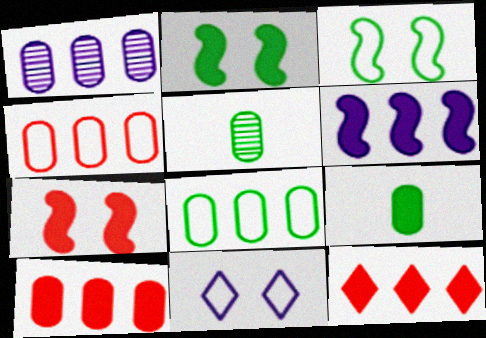[[1, 8, 10]]